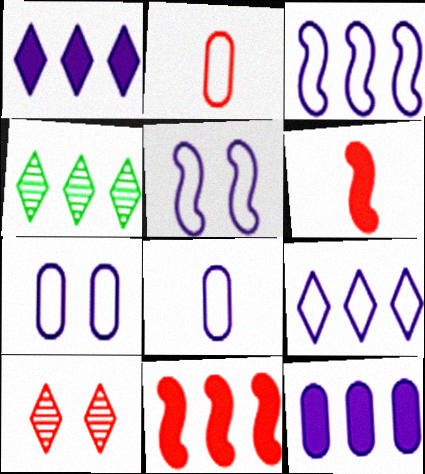[[2, 10, 11], 
[4, 6, 7], 
[5, 8, 9]]